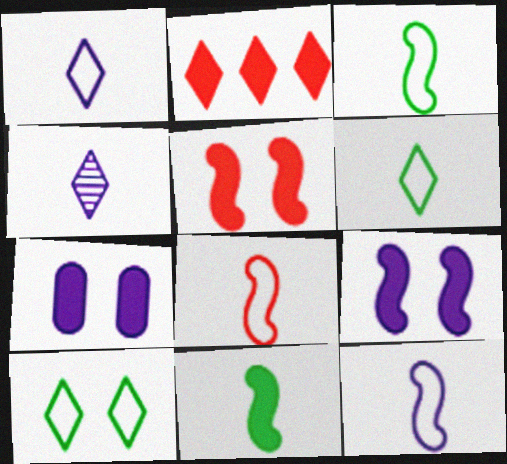[[2, 4, 10], 
[2, 7, 11], 
[3, 8, 12]]